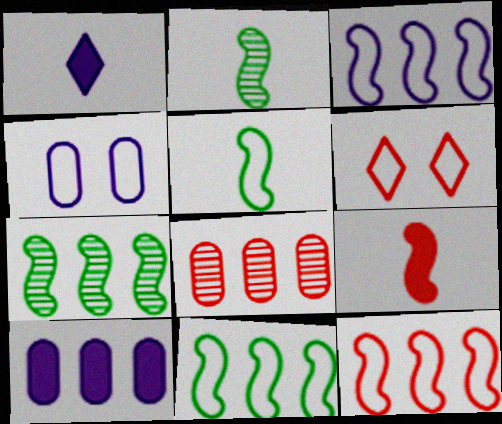[[2, 6, 10], 
[3, 11, 12], 
[6, 8, 9]]